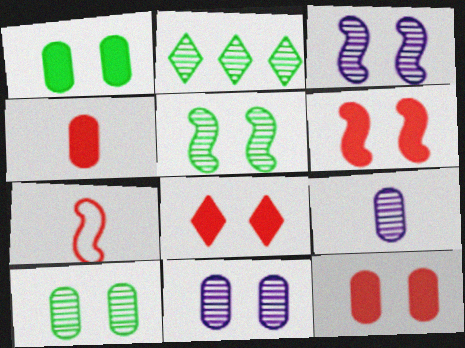[[6, 8, 12]]